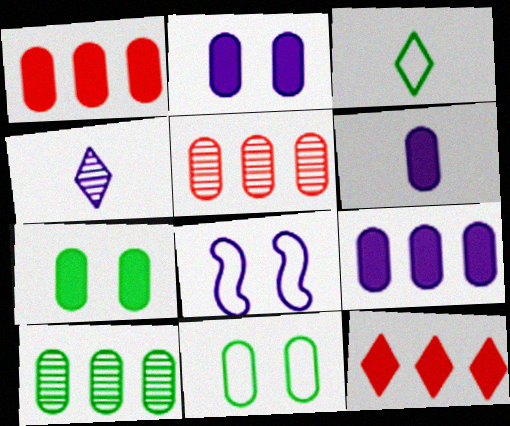[[1, 6, 7], 
[2, 6, 9], 
[4, 8, 9], 
[5, 6, 11]]